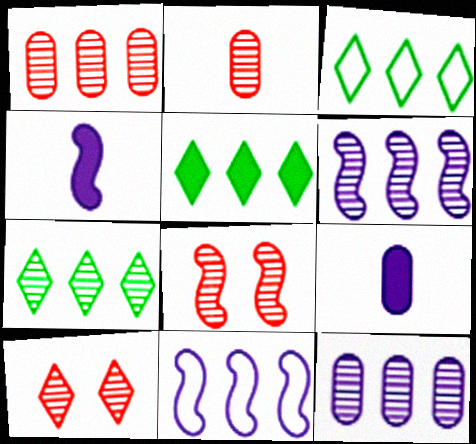[[1, 5, 11], 
[1, 6, 7], 
[3, 5, 7], 
[3, 8, 9]]